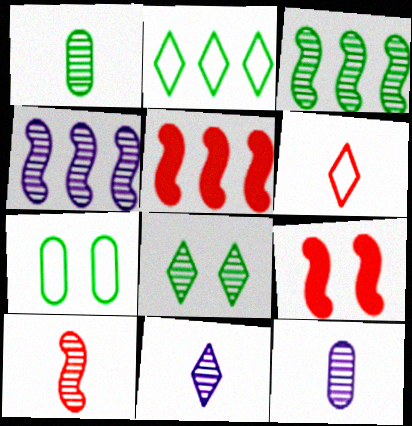[[1, 3, 8], 
[1, 10, 11], 
[2, 9, 12], 
[5, 7, 11]]